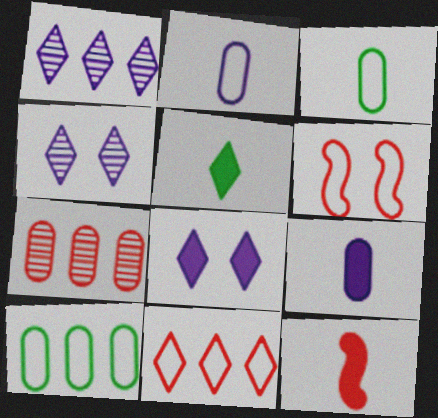[[4, 5, 11], 
[4, 10, 12], 
[5, 9, 12]]